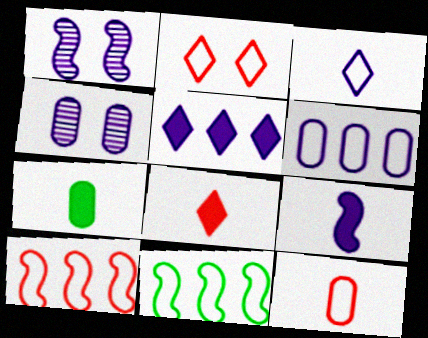[[2, 10, 12], 
[4, 8, 11], 
[7, 8, 9]]